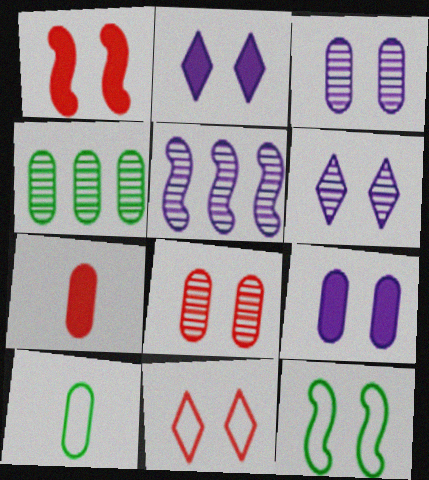[[1, 8, 11], 
[2, 8, 12]]